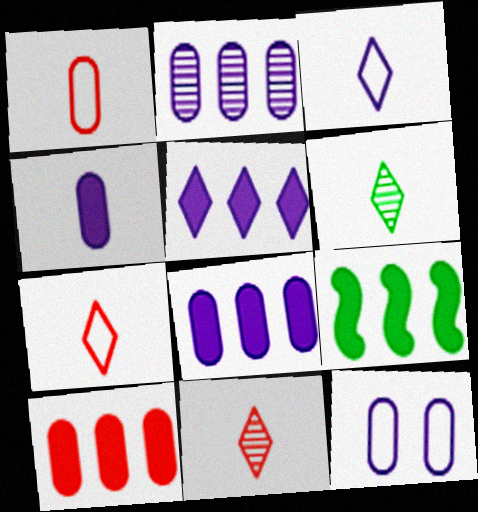[[2, 4, 12], 
[5, 9, 10], 
[9, 11, 12]]